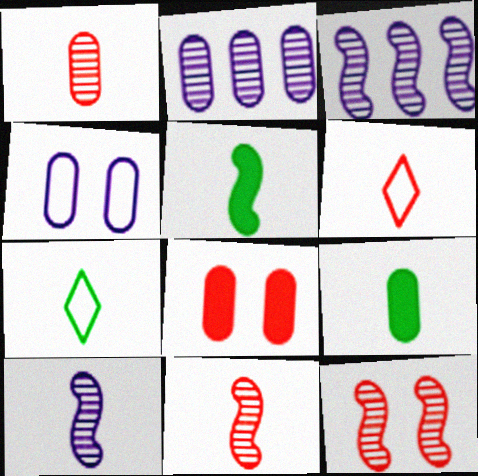[[3, 7, 8], 
[6, 9, 10]]